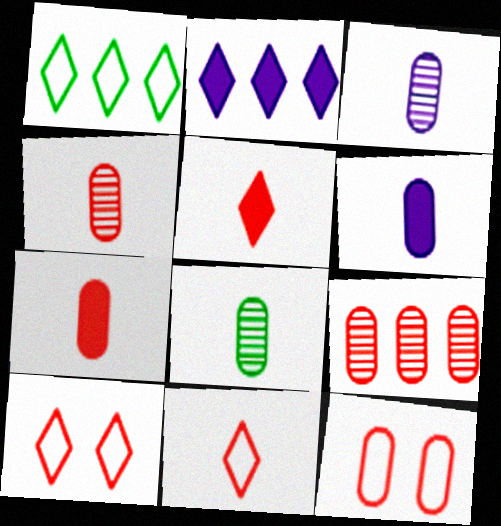[[3, 4, 8], 
[7, 9, 12]]